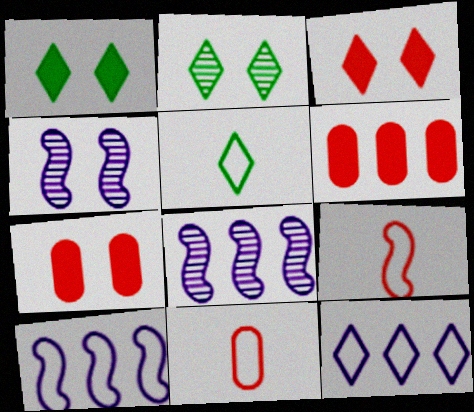[[1, 8, 11], 
[4, 5, 6], 
[5, 7, 8]]